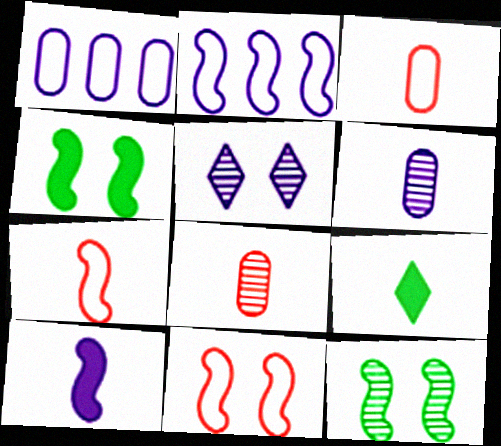[[1, 5, 10], 
[6, 7, 9]]